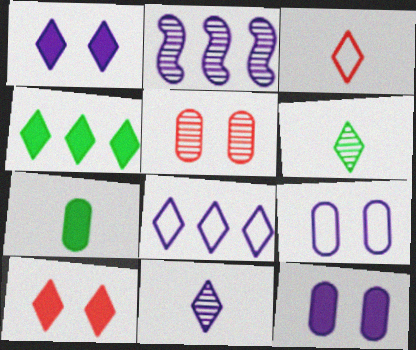[[1, 8, 11], 
[2, 5, 6], 
[6, 8, 10]]